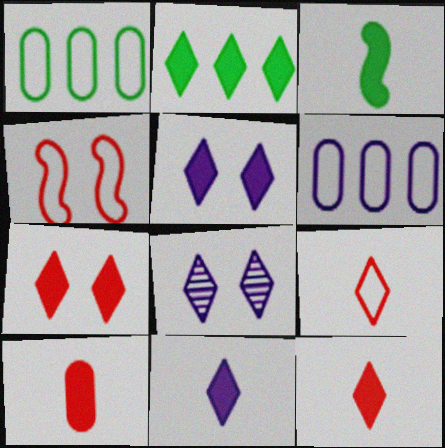[[2, 5, 12], 
[2, 7, 11], 
[2, 8, 9], 
[3, 10, 11]]